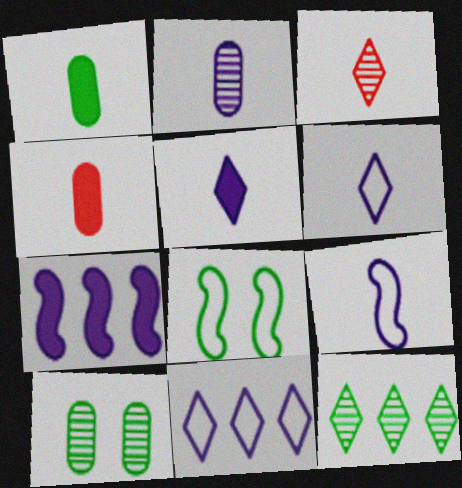[[1, 3, 9], 
[1, 8, 12], 
[2, 5, 9]]